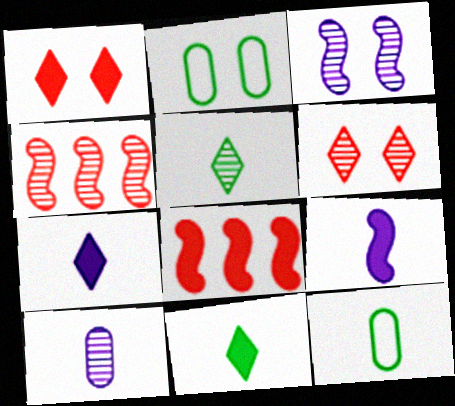[[1, 2, 3], 
[2, 4, 7]]